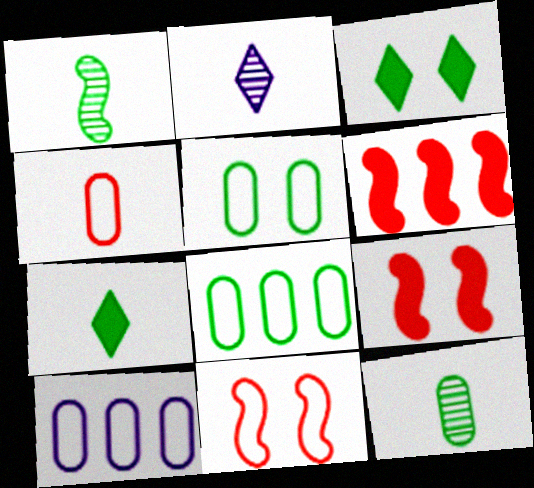[[1, 3, 8], 
[2, 5, 6], 
[2, 8, 9], 
[4, 5, 10]]